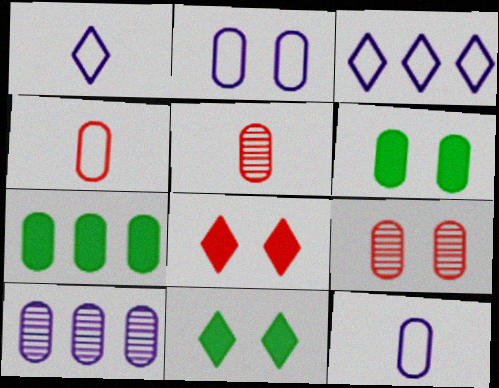[[2, 5, 7], 
[2, 6, 9], 
[4, 6, 10], 
[7, 9, 12]]